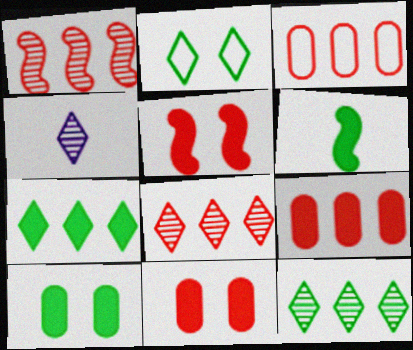[[6, 7, 10]]